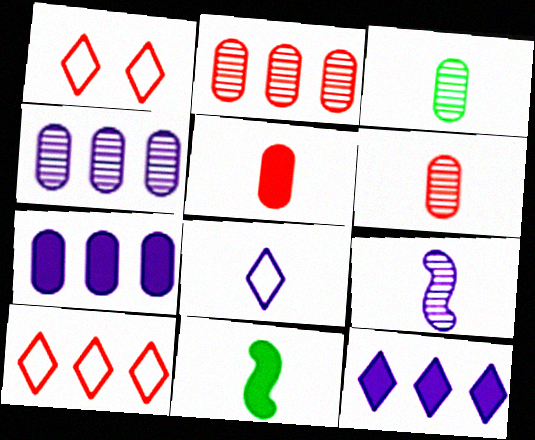[[1, 4, 11], 
[6, 8, 11]]